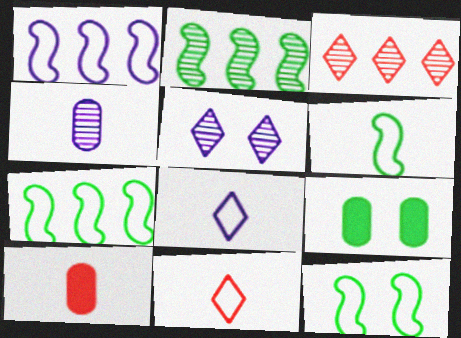[[5, 7, 10], 
[6, 7, 12]]